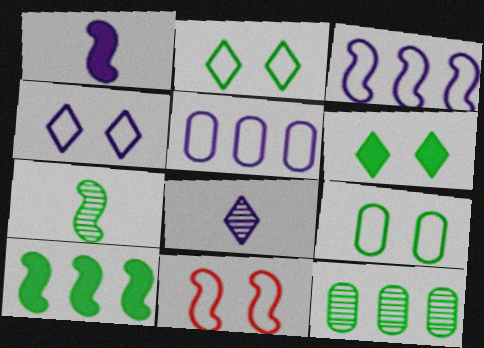[[4, 9, 11]]